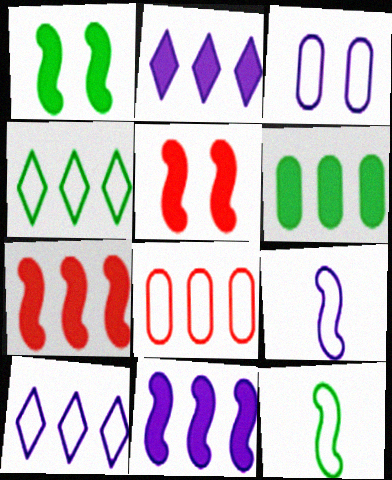[[2, 6, 7], 
[3, 9, 10]]